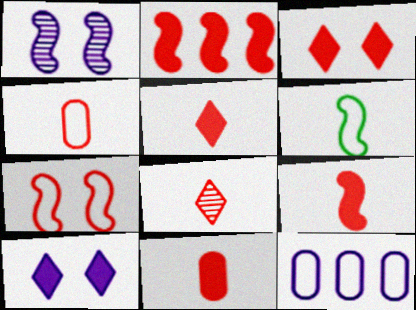[[1, 2, 6], 
[2, 3, 11], 
[4, 8, 9], 
[5, 9, 11]]